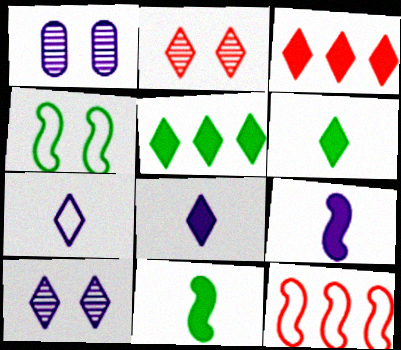[[1, 6, 12], 
[2, 5, 7]]